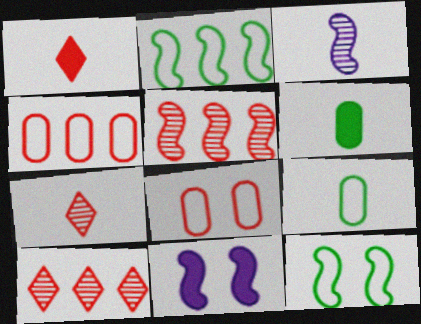[[1, 3, 9], 
[1, 5, 8], 
[9, 10, 11]]